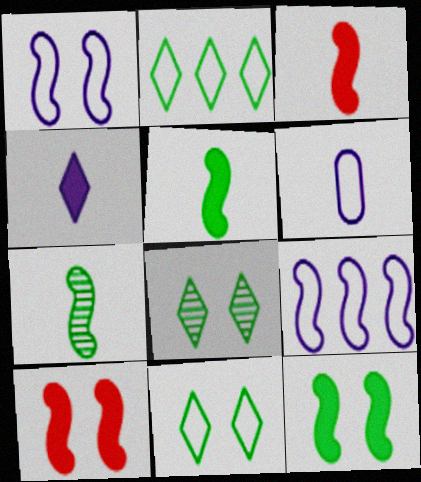[[7, 9, 10]]